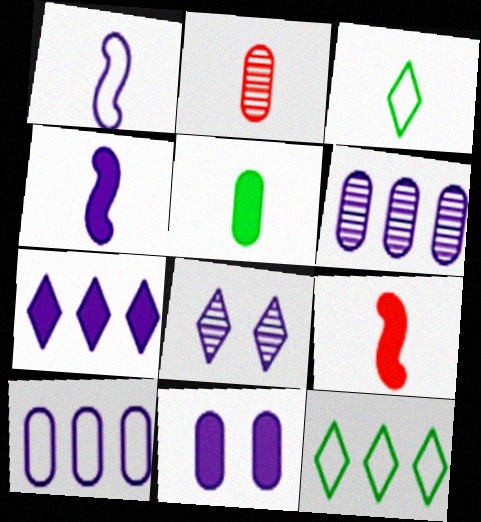[[2, 3, 4], 
[4, 7, 11], 
[4, 8, 10]]